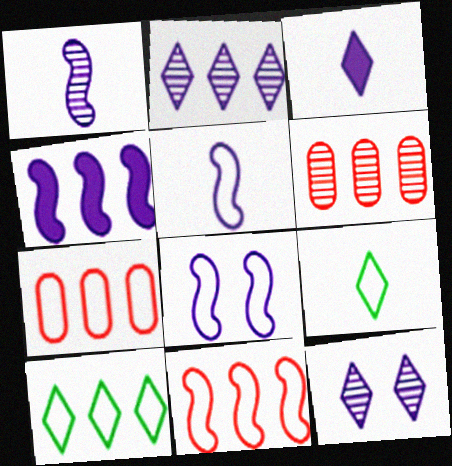[[1, 4, 8], 
[4, 6, 10], 
[7, 8, 9]]